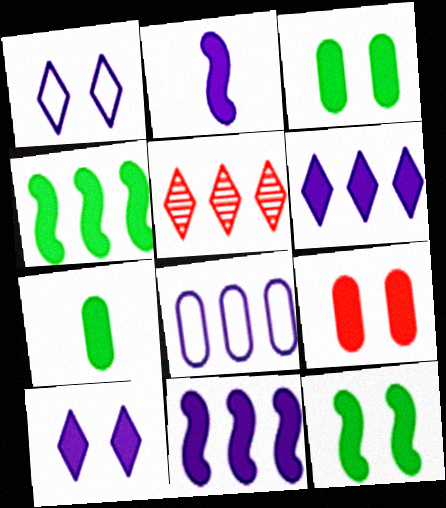[[4, 5, 8], 
[9, 10, 12]]